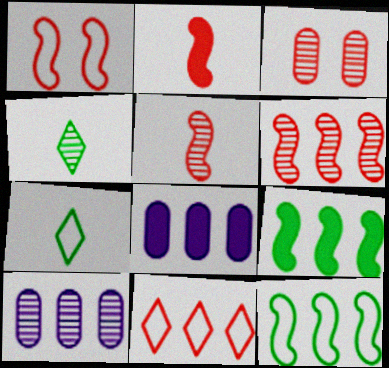[[1, 2, 6], 
[1, 4, 8], 
[2, 3, 11], 
[9, 10, 11]]